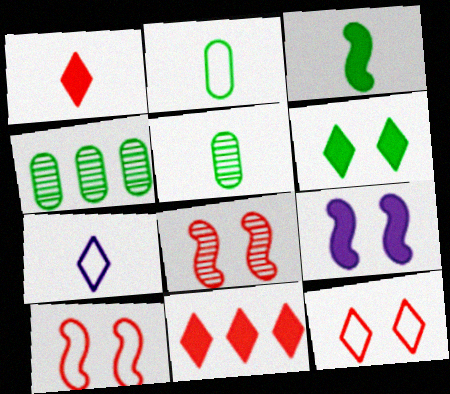[]